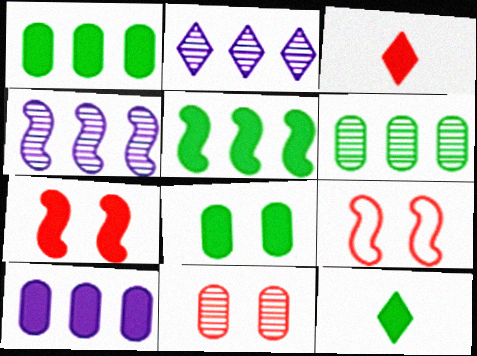[[5, 8, 12], 
[7, 10, 12]]